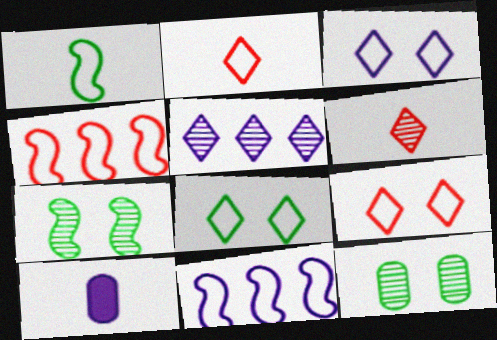[[1, 6, 10], 
[3, 8, 9]]